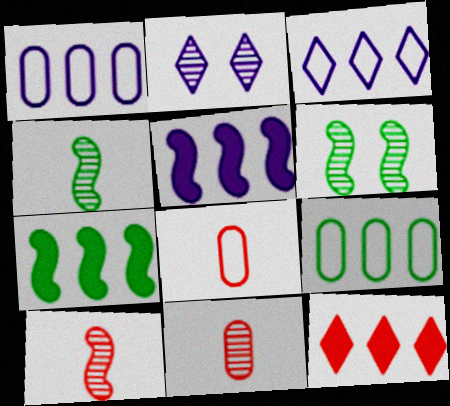[[2, 7, 8]]